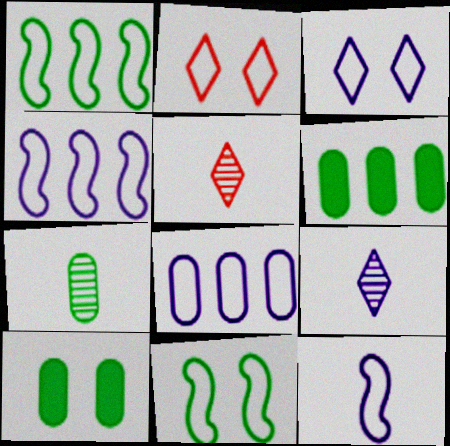[[3, 8, 12], 
[4, 5, 10]]